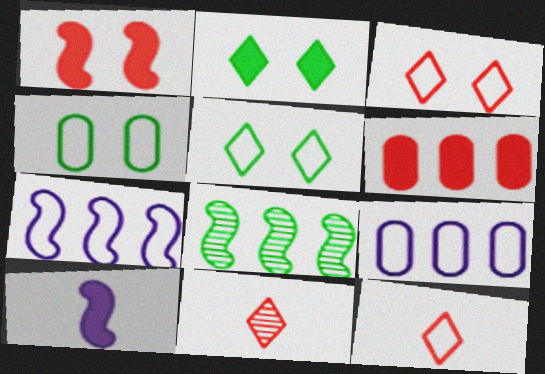[[2, 6, 10], 
[4, 7, 12]]